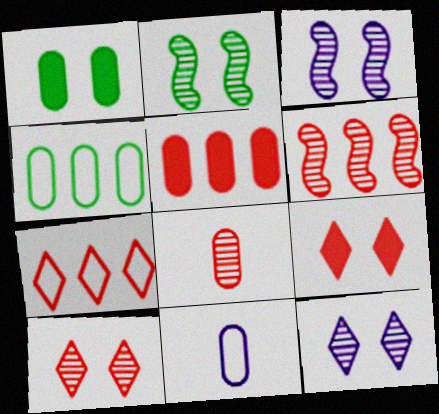[[5, 6, 7], 
[6, 8, 10]]